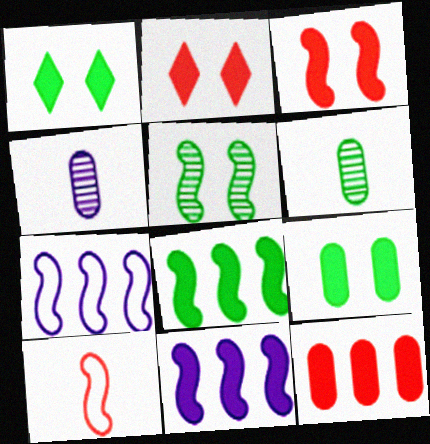[[2, 6, 7], 
[5, 10, 11]]